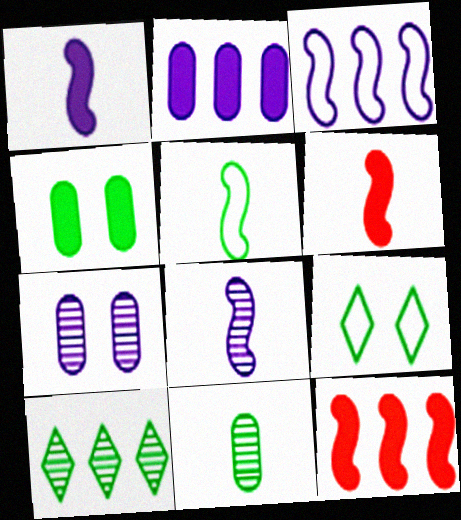[[4, 5, 10], 
[5, 6, 8]]